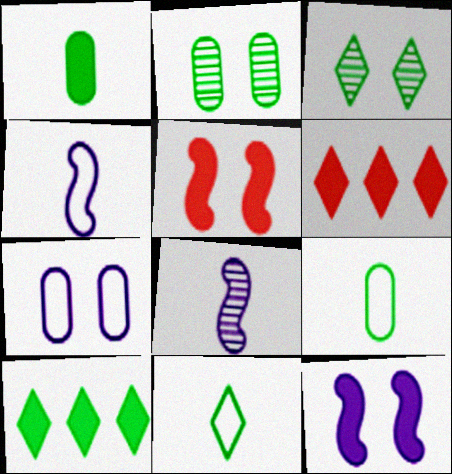[[1, 6, 12], 
[2, 4, 6], 
[3, 5, 7], 
[3, 10, 11]]